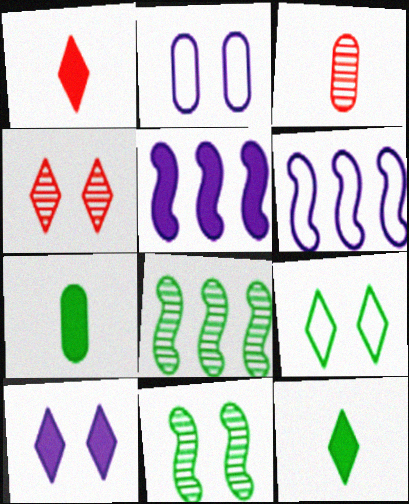[[1, 2, 8], 
[3, 5, 9], 
[4, 6, 7], 
[4, 9, 10], 
[7, 8, 9]]